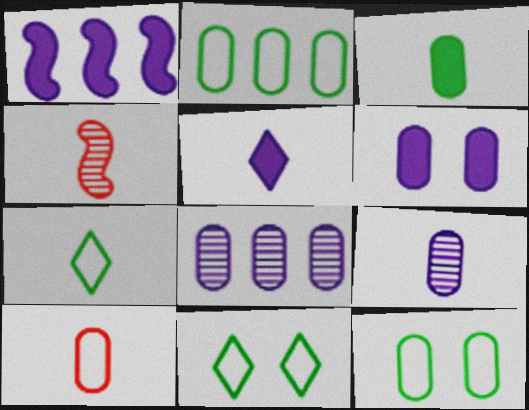[[1, 5, 6], 
[3, 9, 10]]